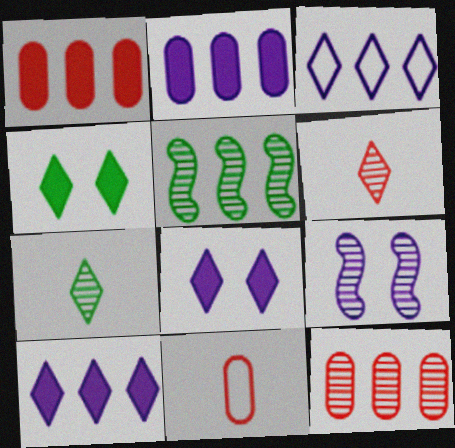[[1, 3, 5], 
[3, 4, 6], 
[5, 8, 11], 
[7, 9, 12]]